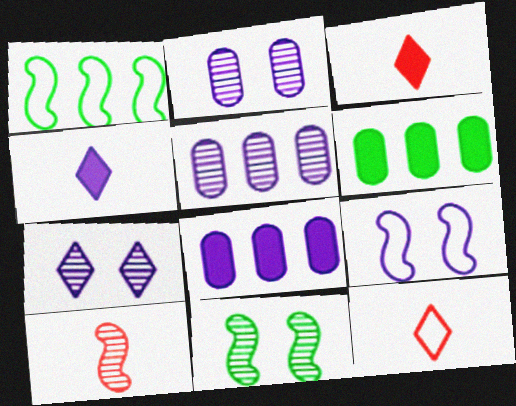[[1, 2, 3], 
[4, 5, 9], 
[8, 11, 12]]